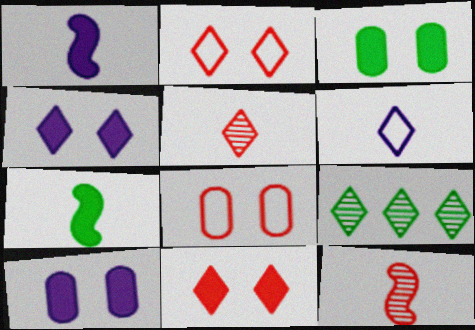[[1, 8, 9], 
[6, 9, 11]]